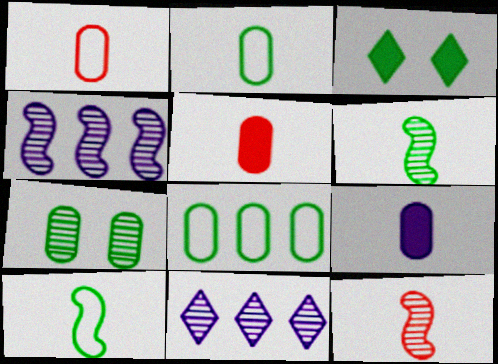[[1, 3, 4], 
[3, 6, 8], 
[7, 11, 12]]